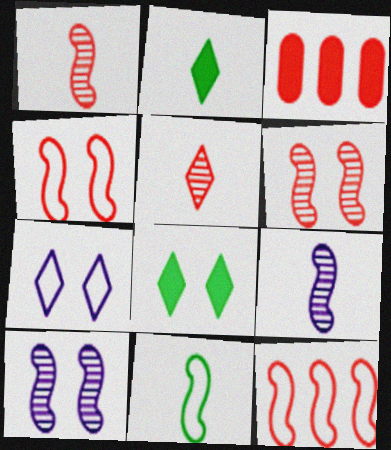[[3, 4, 5]]